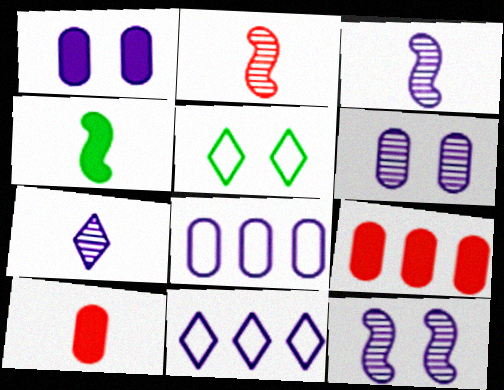[[1, 3, 11], 
[3, 5, 9]]